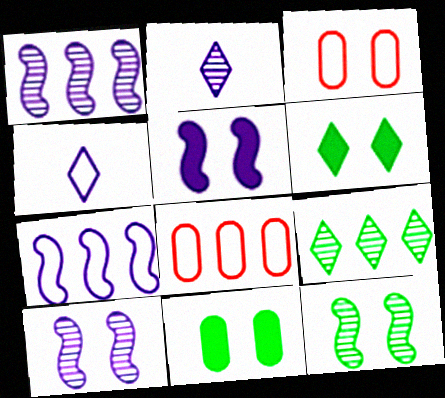[[3, 6, 10]]